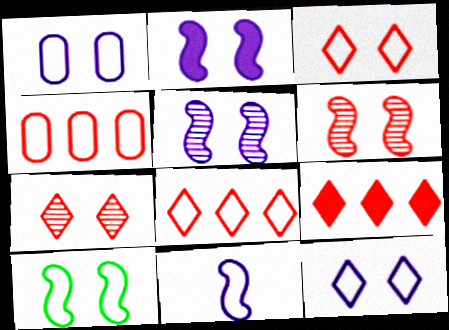[[1, 3, 10], 
[2, 6, 10]]